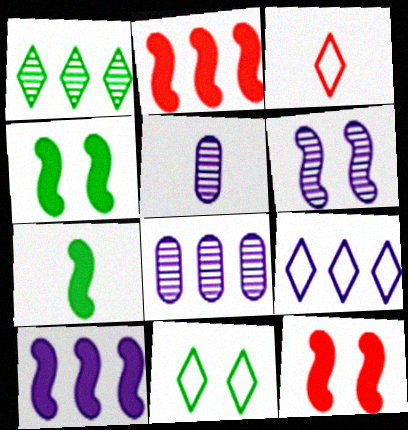[[2, 5, 11], 
[3, 4, 8], 
[3, 5, 7], 
[3, 9, 11], 
[7, 10, 12], 
[8, 9, 10]]